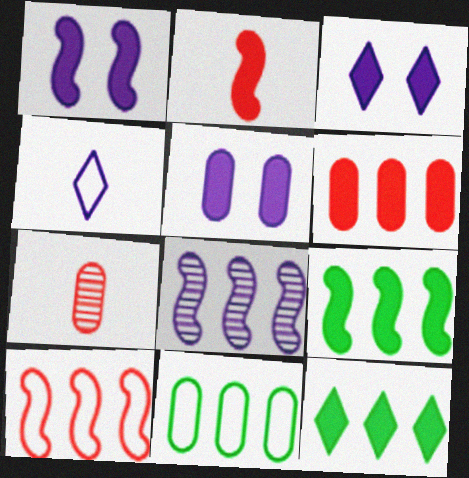[[1, 2, 9], 
[1, 3, 5], 
[2, 5, 12], 
[4, 5, 8], 
[5, 7, 11], 
[8, 9, 10]]